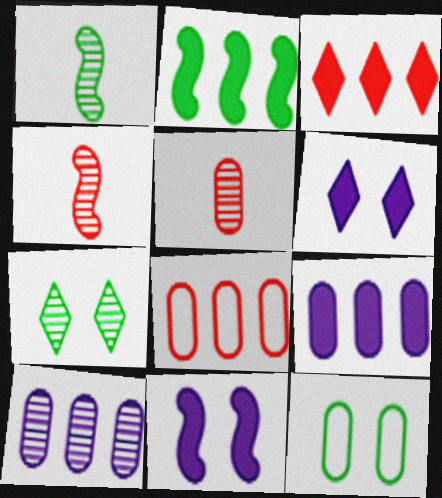[[1, 6, 8], 
[2, 3, 9], 
[4, 7, 10], 
[5, 9, 12]]